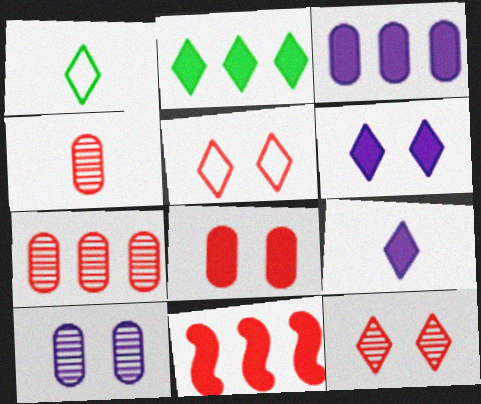[[1, 10, 11], 
[2, 3, 11], 
[4, 5, 11]]